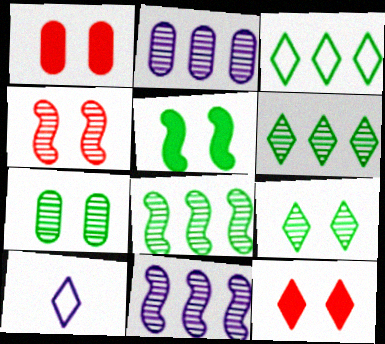[[1, 8, 10], 
[6, 10, 12]]